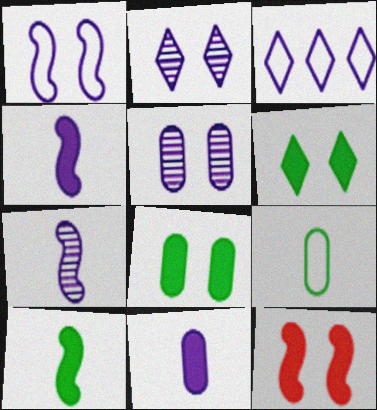[[3, 4, 5]]